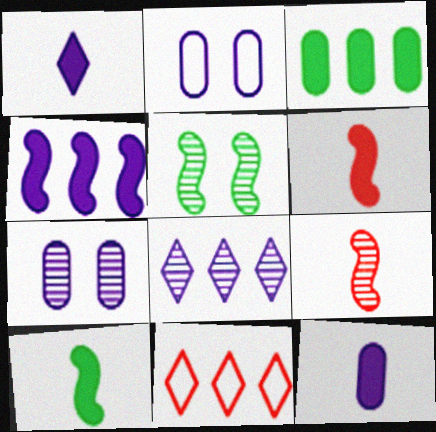[[5, 11, 12], 
[7, 10, 11]]